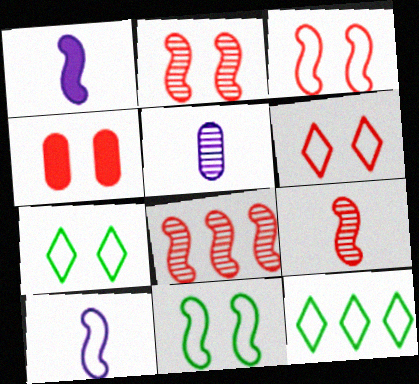[[1, 8, 11], 
[2, 4, 6], 
[2, 8, 9]]